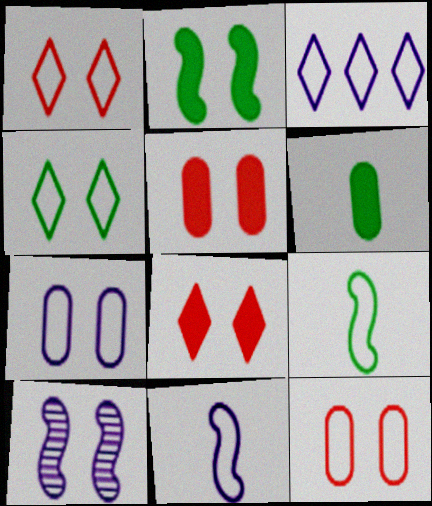[[3, 7, 11], 
[3, 9, 12], 
[4, 5, 10]]